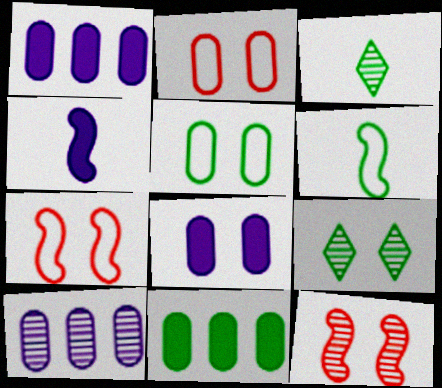[[1, 3, 7], 
[3, 10, 12], 
[6, 9, 11], 
[7, 8, 9]]